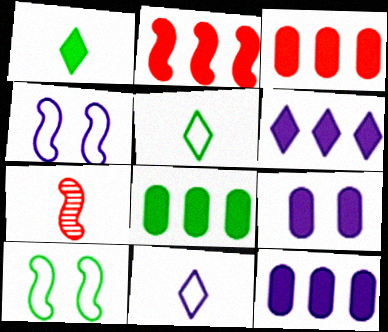[[1, 2, 9], 
[2, 6, 8], 
[3, 8, 12]]